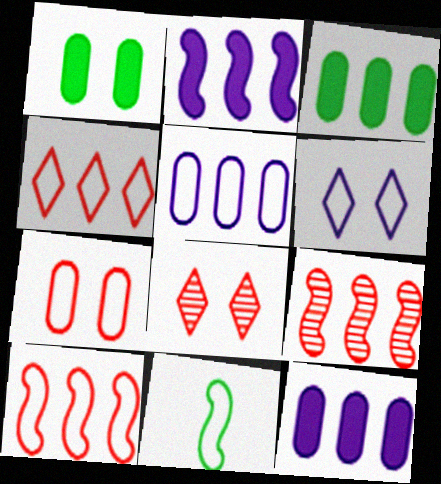[[8, 11, 12]]